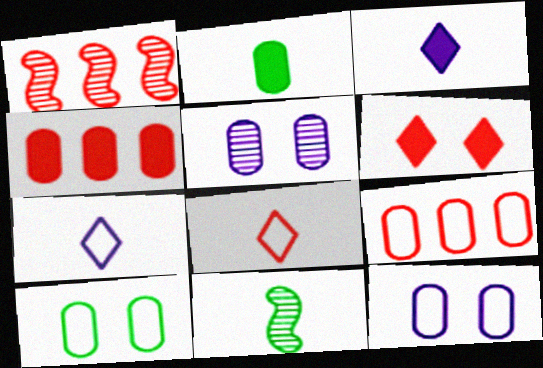[[1, 3, 10], 
[2, 5, 9]]